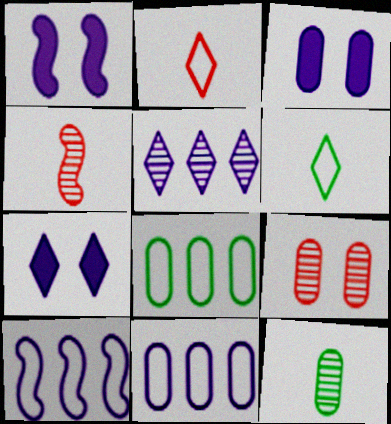[[1, 3, 7], 
[4, 7, 8]]